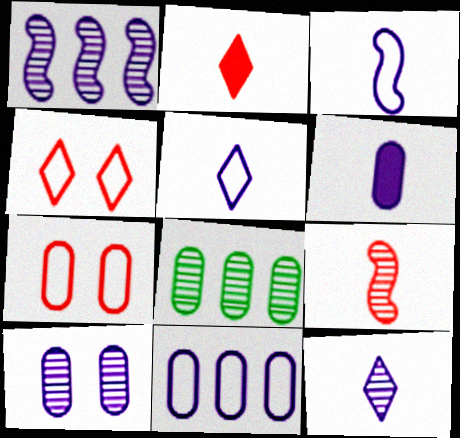[[1, 10, 12], 
[3, 6, 12], 
[6, 7, 8], 
[6, 10, 11]]